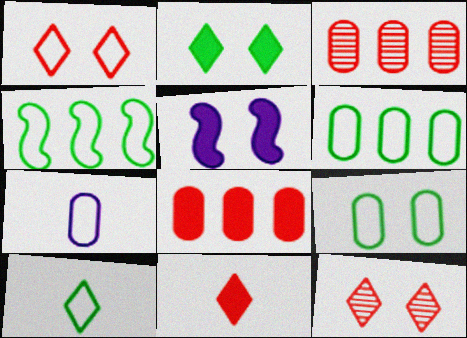[[1, 4, 7], 
[3, 5, 10], 
[4, 9, 10], 
[5, 9, 12]]